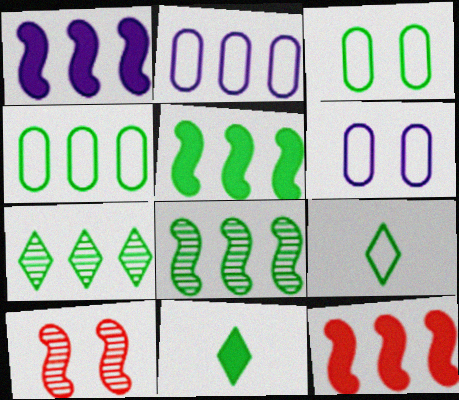[[1, 5, 12], 
[2, 7, 12], 
[2, 10, 11], 
[3, 8, 11], 
[4, 5, 7]]